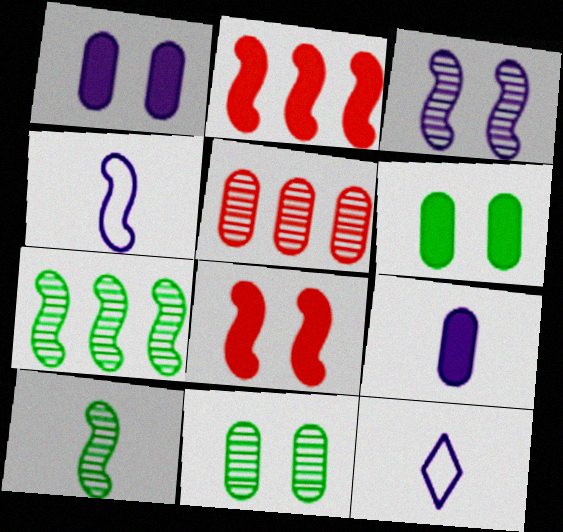[[2, 11, 12], 
[4, 7, 8]]